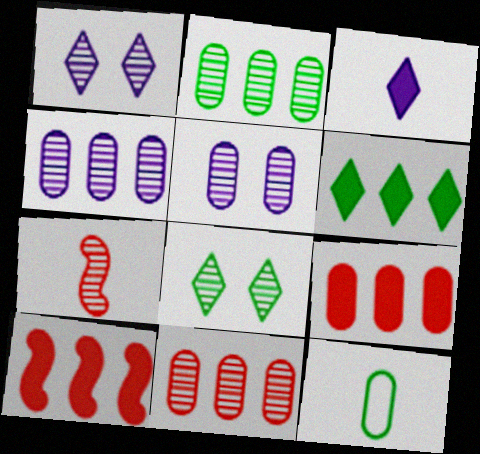[[1, 2, 7], 
[1, 10, 12], 
[2, 4, 11], 
[3, 7, 12], 
[4, 7, 8], 
[5, 9, 12]]